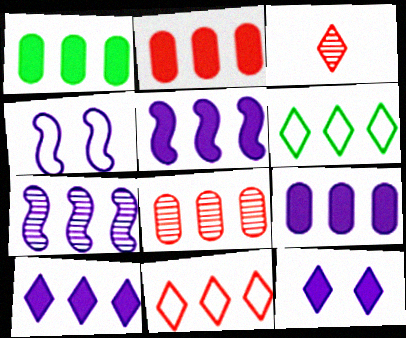[[1, 2, 9], 
[1, 3, 4], 
[1, 7, 11], 
[2, 6, 7], 
[3, 6, 12], 
[5, 6, 8], 
[5, 9, 10]]